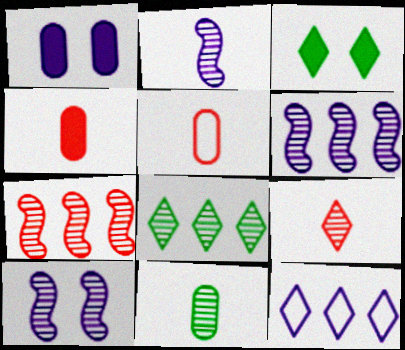[[1, 2, 12], 
[2, 6, 10], 
[2, 9, 11], 
[3, 5, 6], 
[3, 9, 12]]